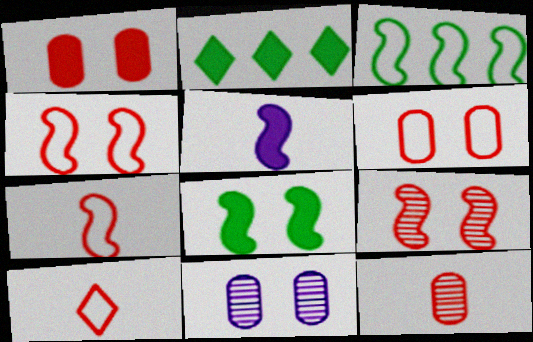[[1, 2, 5], 
[2, 7, 11], 
[3, 5, 9]]